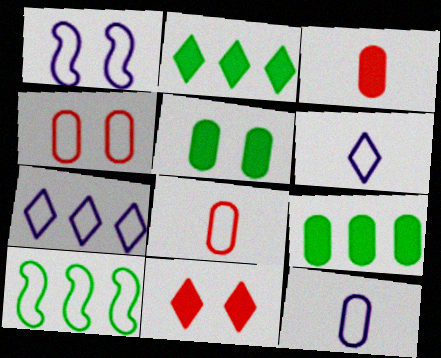[[1, 7, 12], 
[4, 6, 10]]